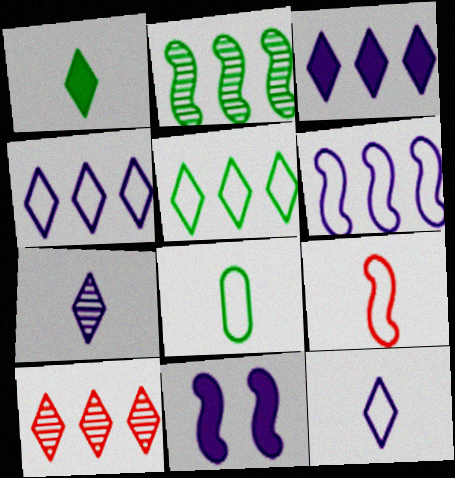[[2, 9, 11], 
[3, 5, 10], 
[8, 9, 12], 
[8, 10, 11]]